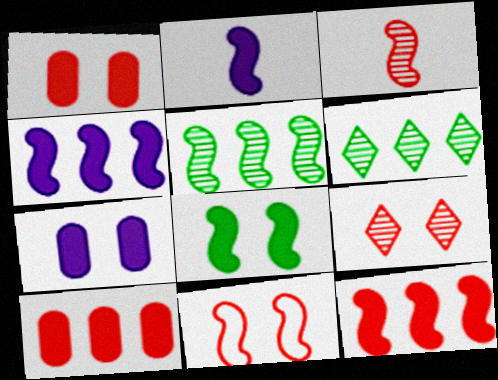[[1, 9, 11], 
[2, 5, 11], 
[2, 8, 12], 
[3, 11, 12]]